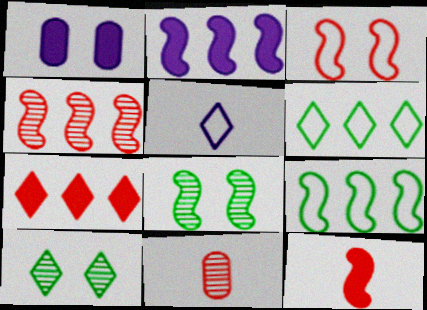[[1, 3, 10], 
[2, 4, 9], 
[3, 4, 12], 
[3, 7, 11], 
[5, 7, 10]]